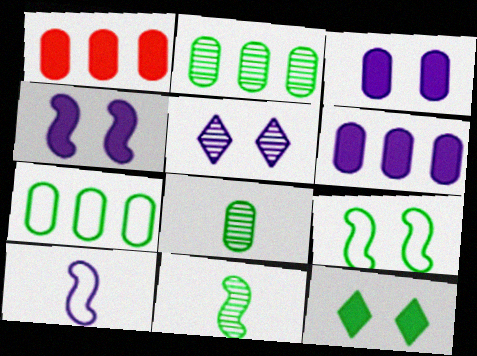[[5, 6, 10], 
[7, 11, 12]]